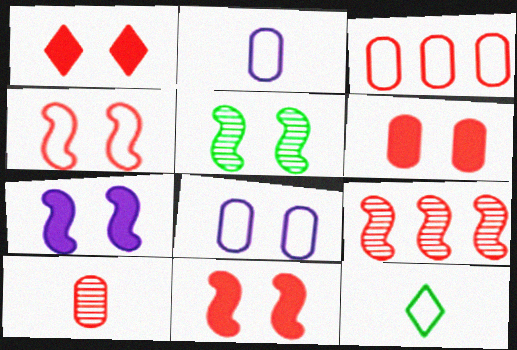[[1, 5, 8], 
[1, 6, 11], 
[3, 6, 10], 
[4, 5, 7]]